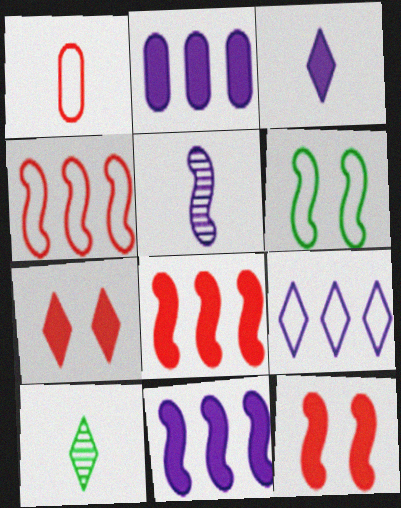[[1, 6, 9], 
[5, 6, 8], 
[7, 9, 10]]